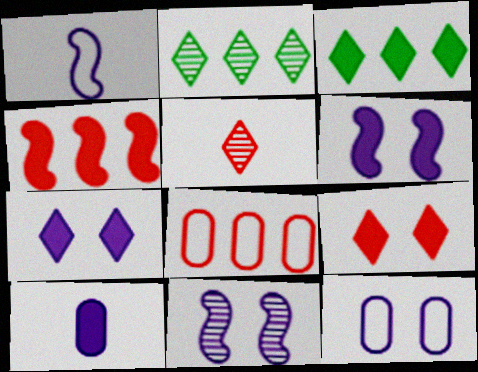[[7, 11, 12]]